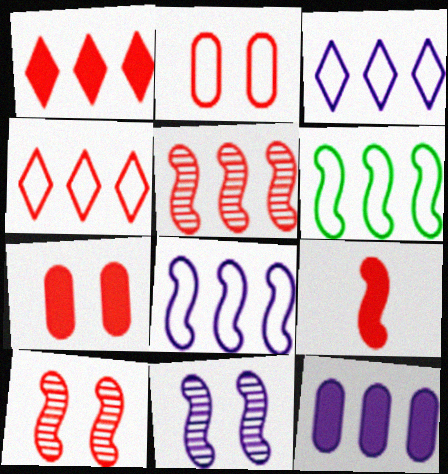[[1, 7, 9], 
[6, 9, 11]]